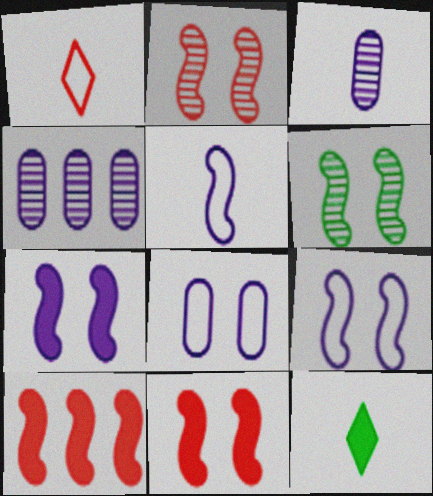[[5, 6, 10], 
[6, 9, 11]]